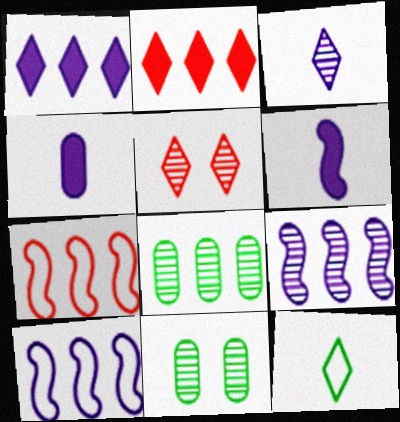[[1, 5, 12], 
[1, 7, 8], 
[2, 8, 10]]